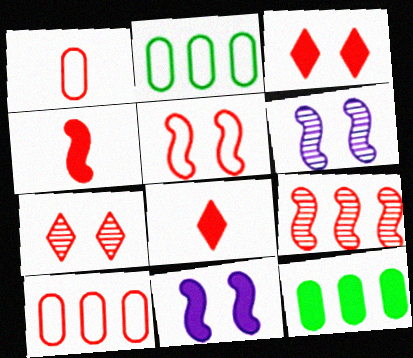[[1, 3, 9], 
[2, 6, 8], 
[4, 5, 9], 
[4, 7, 10], 
[8, 11, 12]]